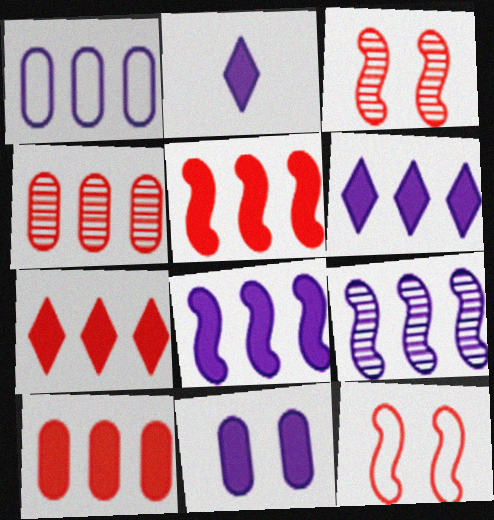[[1, 6, 9], 
[2, 8, 11], 
[5, 7, 10]]